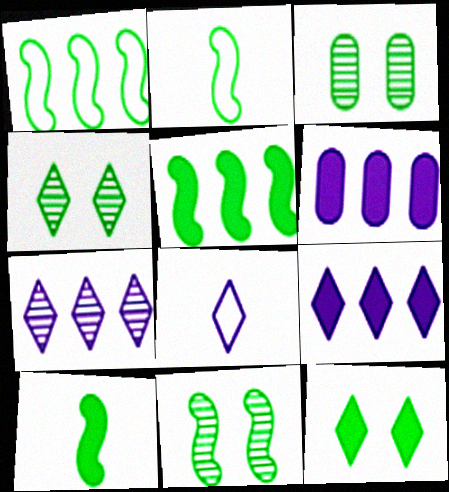[[1, 10, 11], 
[2, 5, 11], 
[3, 4, 11]]